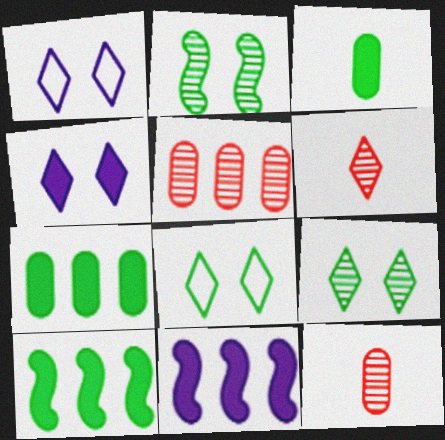[[1, 10, 12], 
[8, 11, 12]]